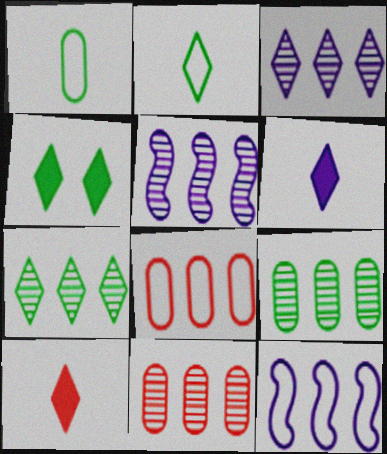[[2, 4, 7], 
[5, 7, 11]]